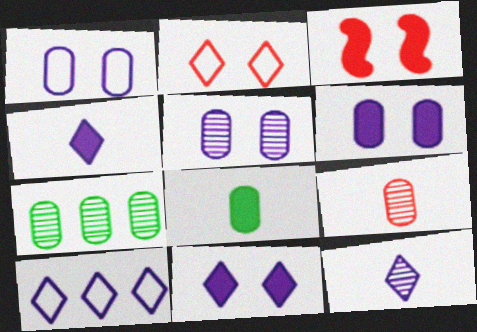[[1, 5, 6], 
[5, 7, 9], 
[10, 11, 12]]